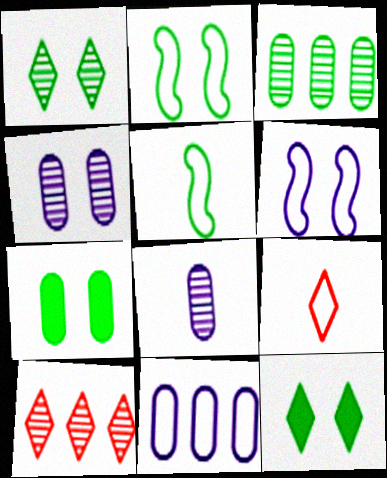[[1, 2, 7], 
[2, 9, 11], 
[3, 5, 12]]